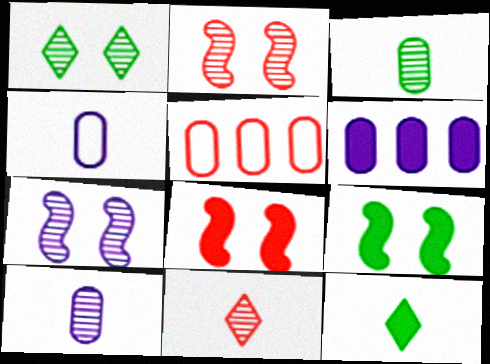[[5, 7, 12], 
[5, 8, 11], 
[6, 8, 12]]